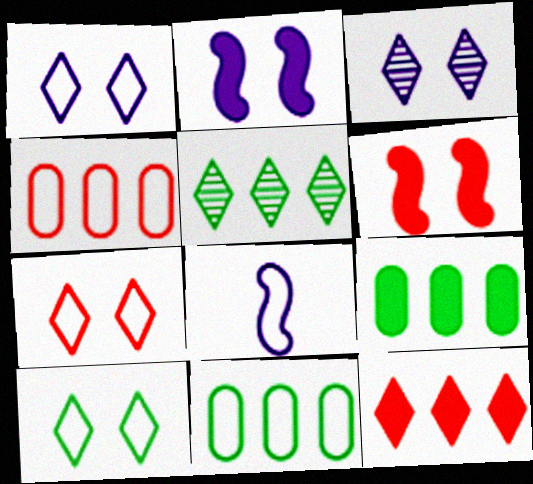[[1, 7, 10], 
[4, 8, 10], 
[7, 8, 11]]